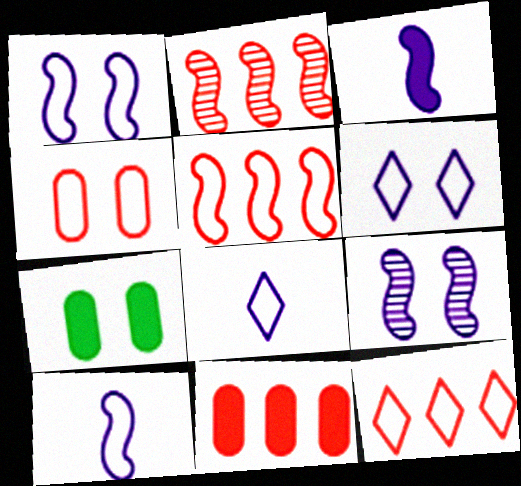[[2, 7, 8], 
[2, 11, 12]]